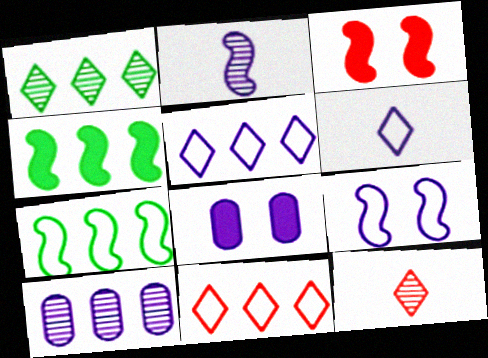[[2, 3, 7], 
[2, 5, 8], 
[4, 10, 11], 
[7, 8, 12]]